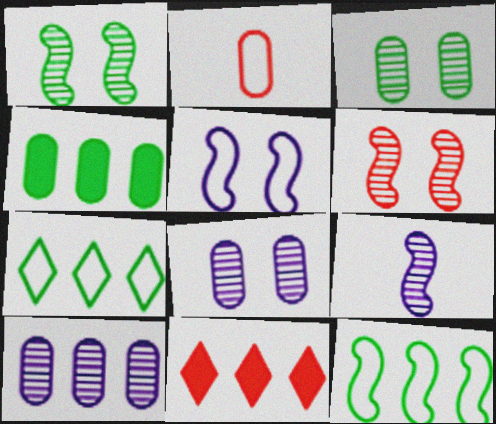[[2, 4, 8], 
[2, 5, 7], 
[2, 6, 11], 
[10, 11, 12]]